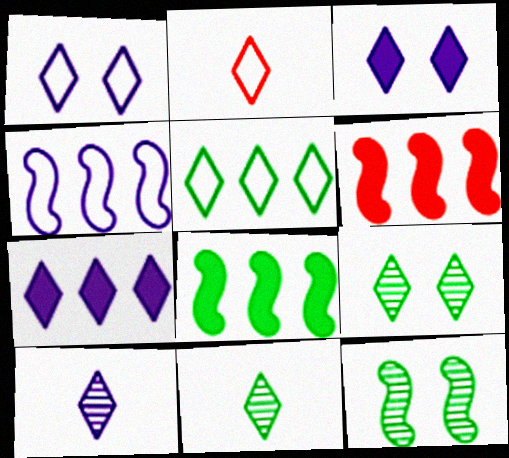[[1, 2, 5], 
[1, 7, 10], 
[2, 7, 9]]